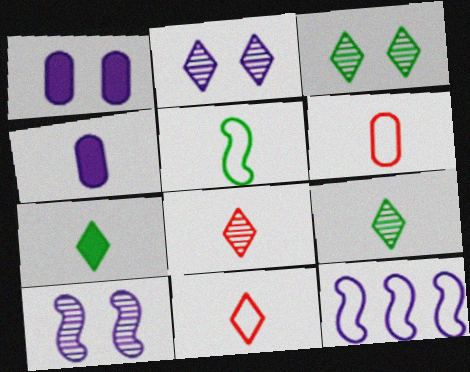[[2, 4, 12], 
[4, 5, 8]]